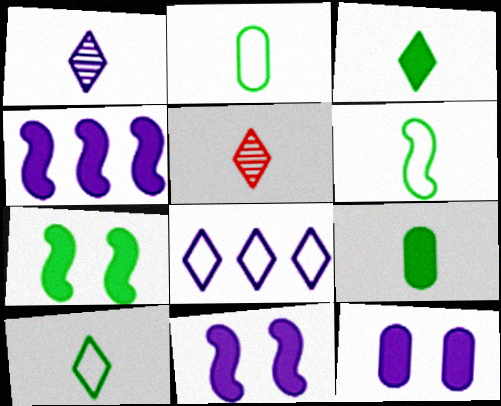[[2, 6, 10]]